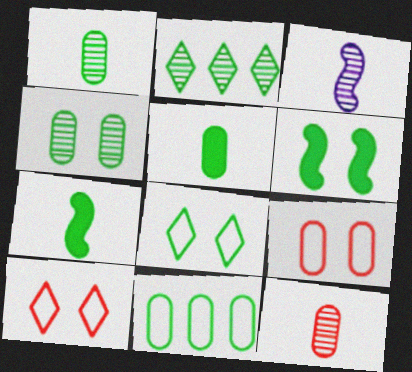[[4, 5, 11], 
[4, 6, 8]]